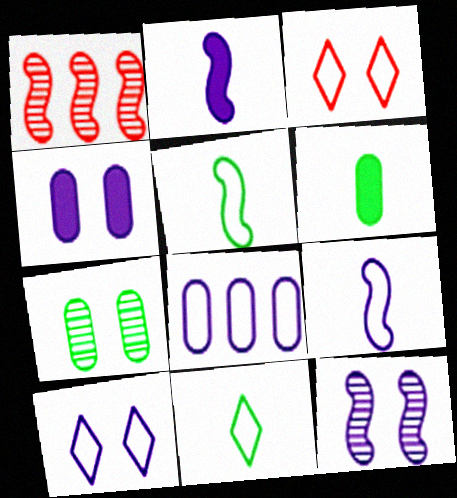[[1, 4, 11], 
[1, 6, 10], 
[3, 5, 8], 
[4, 10, 12], 
[8, 9, 10]]